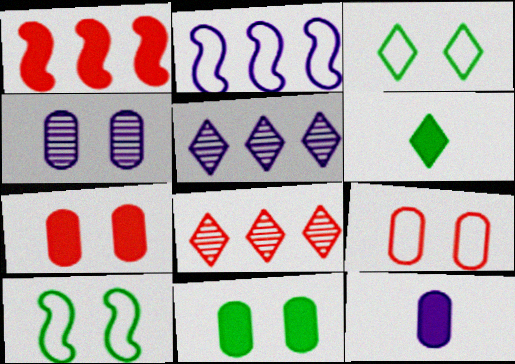[[4, 9, 11], 
[8, 10, 12]]